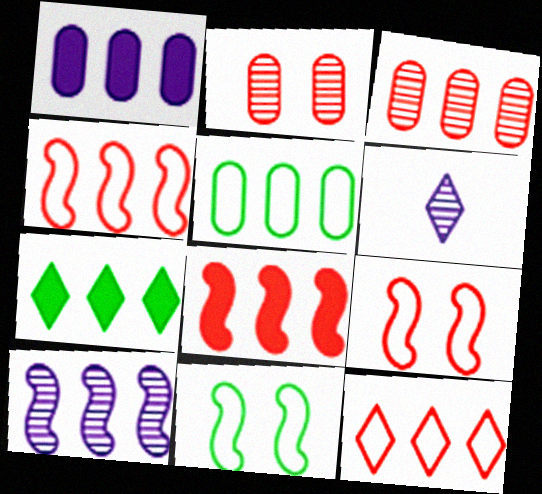[[1, 3, 5], 
[1, 7, 8], 
[3, 8, 12]]